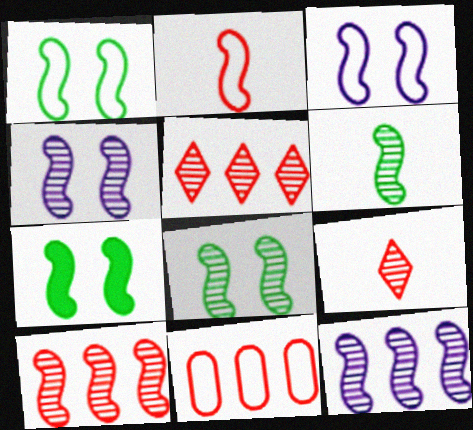[[1, 7, 8], 
[2, 7, 12], 
[4, 6, 10]]